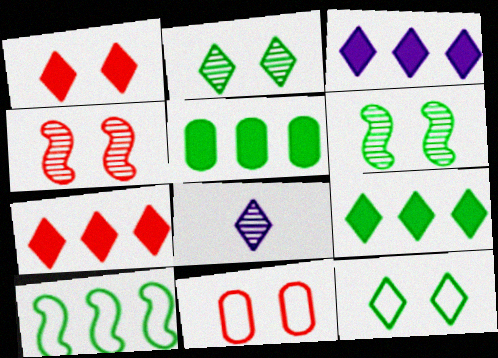[[1, 4, 11], 
[3, 7, 9], 
[7, 8, 12]]